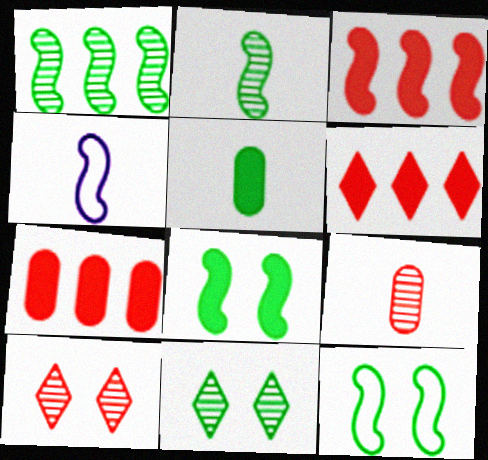[[3, 6, 7], 
[4, 7, 11]]